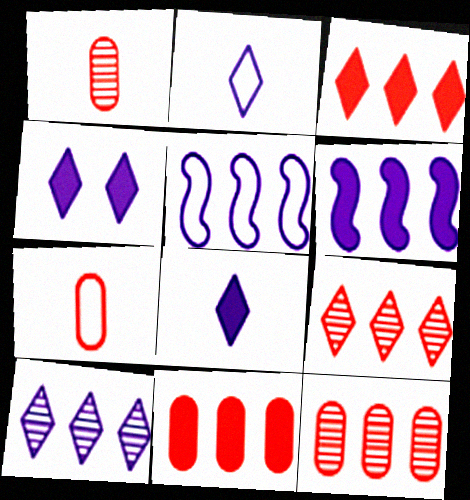[[2, 4, 10]]